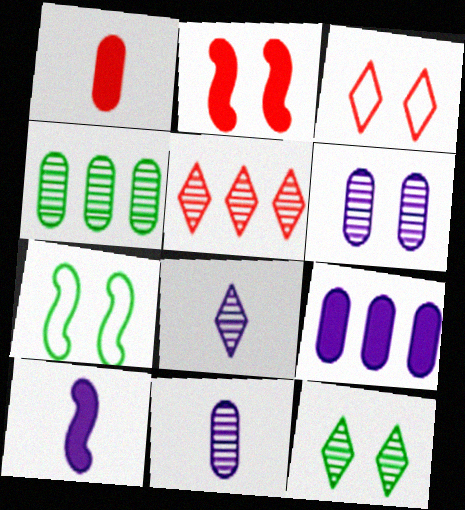[[3, 4, 10], 
[5, 8, 12]]